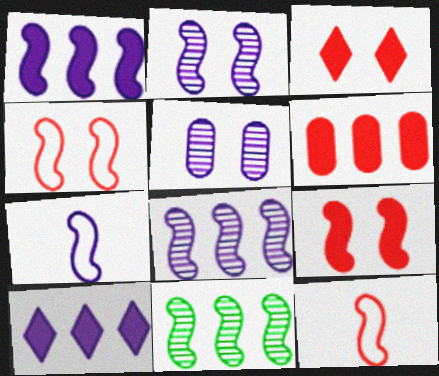[[1, 2, 7], 
[5, 7, 10], 
[7, 9, 11]]